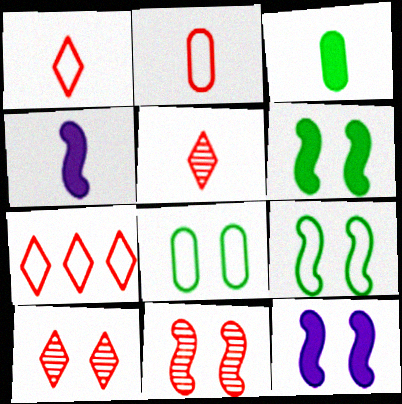[[8, 10, 12], 
[9, 11, 12]]